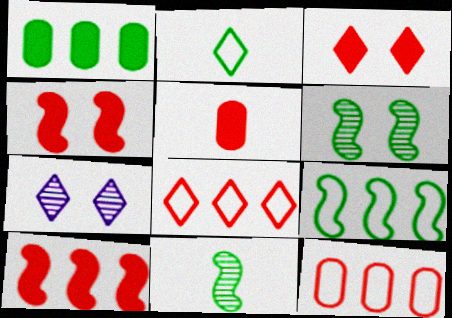[[1, 2, 6], 
[3, 5, 10], 
[5, 7, 9]]